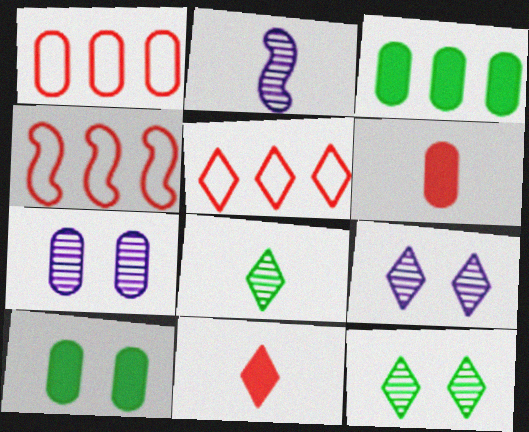[[1, 4, 5], 
[2, 5, 10]]